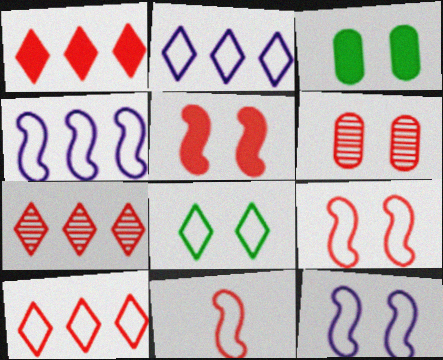[[1, 6, 11], 
[1, 7, 10]]